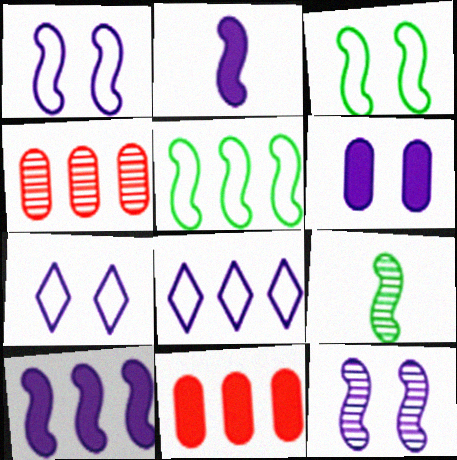[[6, 7, 12], 
[7, 9, 11]]